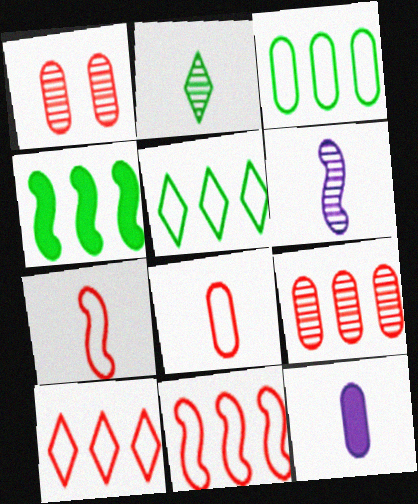[[1, 3, 12], 
[2, 7, 12]]